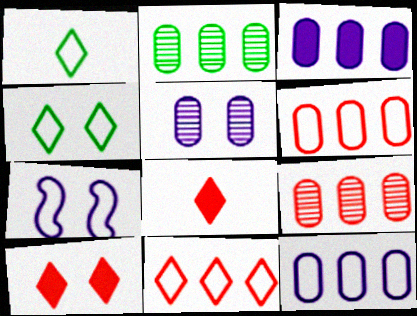[[1, 6, 7], 
[2, 3, 6], 
[2, 7, 8]]